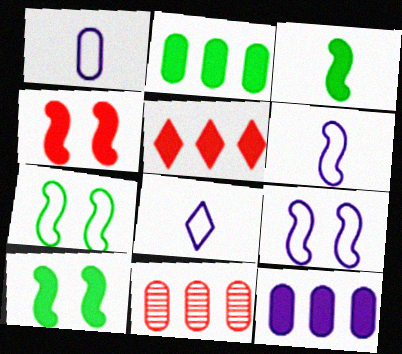[[1, 6, 8], 
[8, 10, 11]]